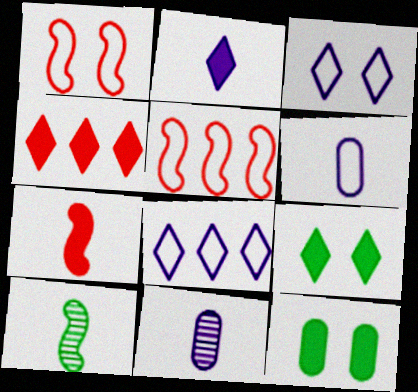[[2, 4, 9], 
[5, 9, 11]]